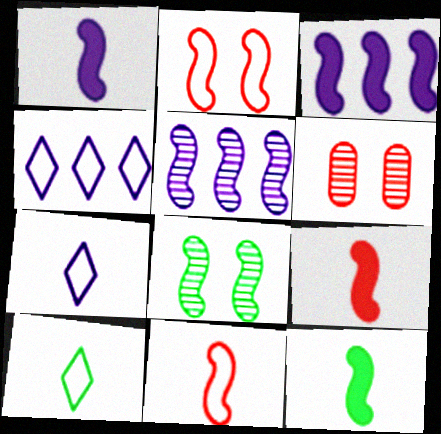[[1, 9, 12], 
[2, 5, 12], 
[3, 6, 10], 
[3, 8, 11], 
[4, 6, 12]]